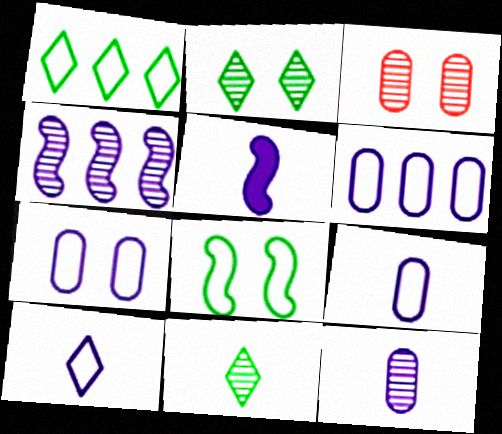[[1, 3, 5], 
[3, 4, 11], 
[5, 10, 12], 
[6, 7, 9]]